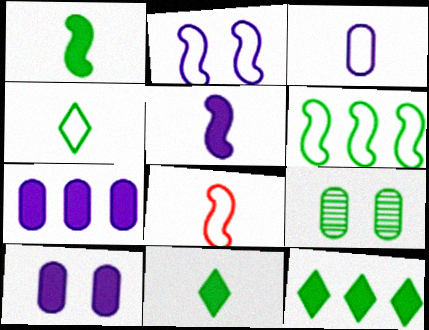[[2, 6, 8], 
[3, 4, 8], 
[6, 9, 11]]